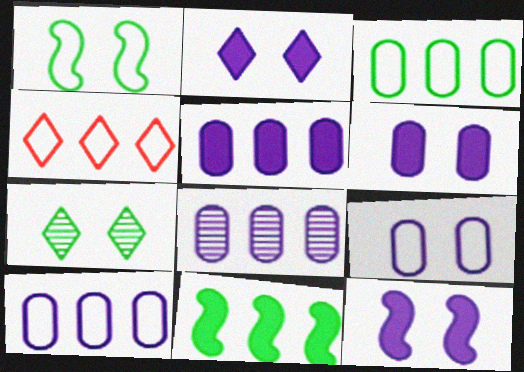[[2, 6, 12], 
[4, 8, 11], 
[5, 8, 10]]